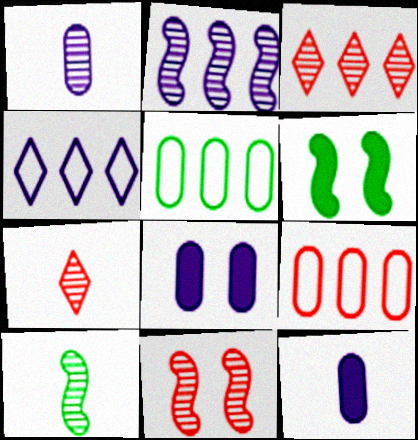[[1, 7, 10], 
[2, 10, 11]]